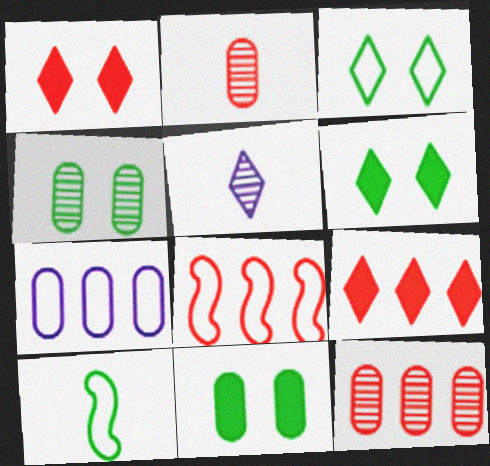[[1, 2, 8], 
[2, 7, 11], 
[3, 5, 9], 
[5, 8, 11], 
[8, 9, 12]]